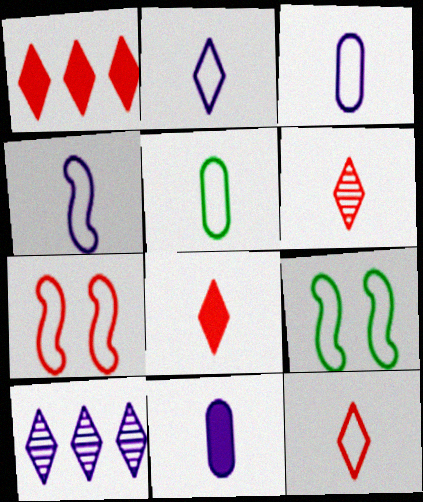[[2, 3, 4], 
[4, 5, 12], 
[6, 8, 12]]